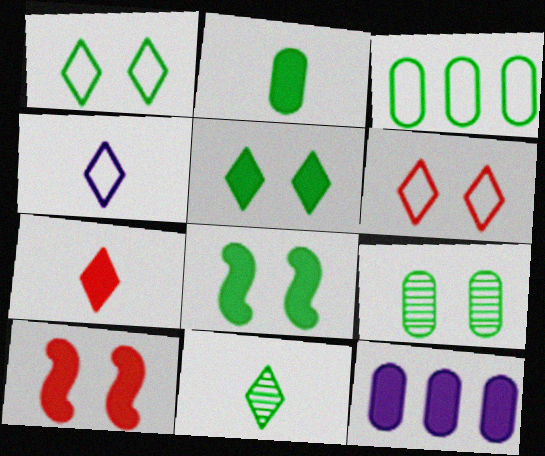[[1, 8, 9], 
[2, 3, 9], 
[3, 8, 11], 
[4, 7, 11], 
[7, 8, 12]]